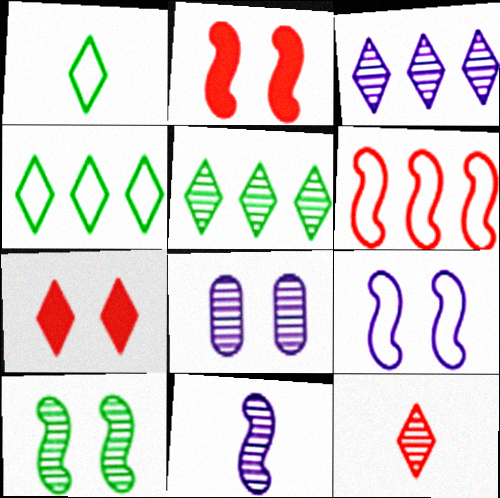[[1, 3, 7], 
[2, 9, 10], 
[3, 8, 11]]